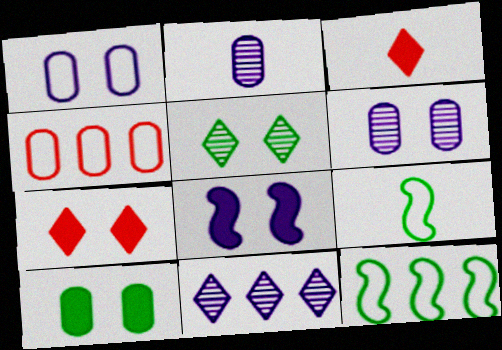[[2, 3, 9], 
[2, 4, 10], 
[2, 7, 12], 
[3, 6, 12], 
[7, 8, 10]]